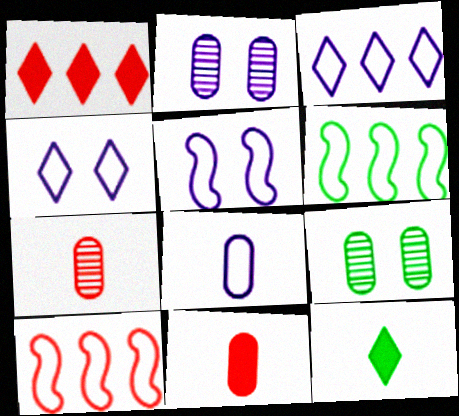[[2, 10, 12], 
[3, 5, 8], 
[6, 9, 12]]